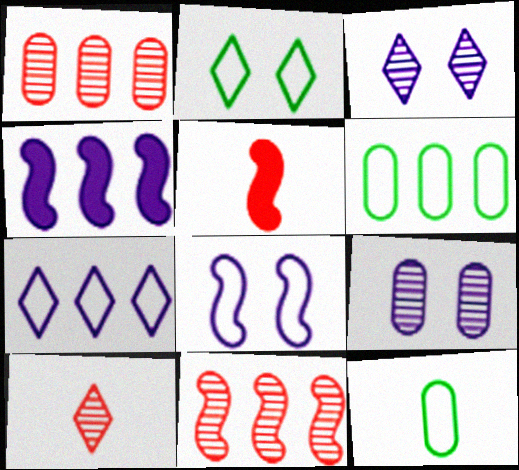[[3, 5, 6]]